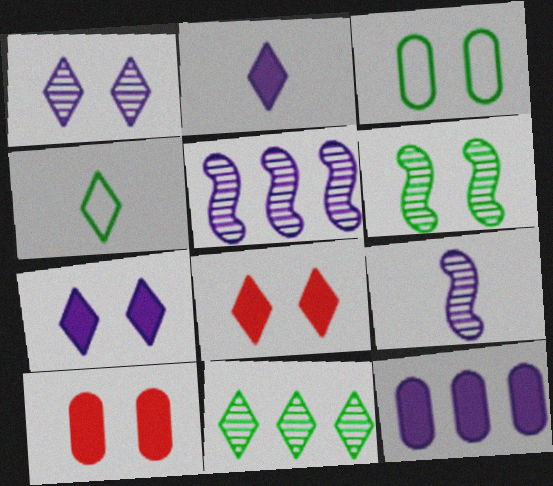[[4, 5, 10]]